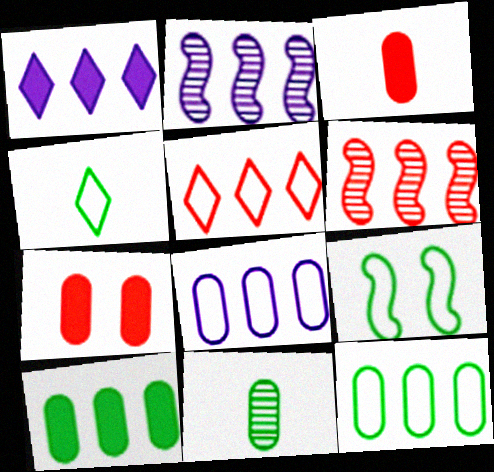[[1, 2, 8], 
[1, 6, 12], 
[2, 4, 7], 
[2, 5, 10], 
[4, 9, 12], 
[7, 8, 11]]